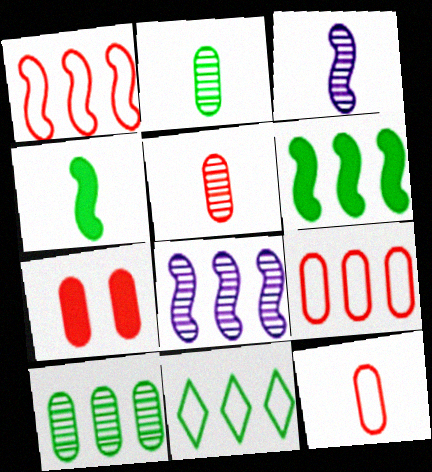[[1, 6, 8], 
[3, 7, 11], 
[5, 7, 9], 
[6, 10, 11]]